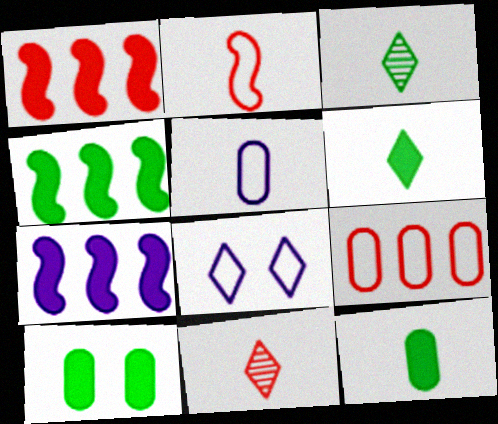[[1, 4, 7], 
[4, 6, 10]]